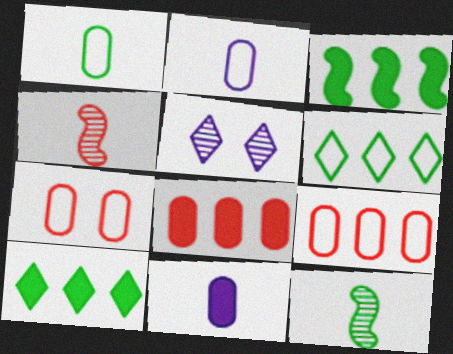[]